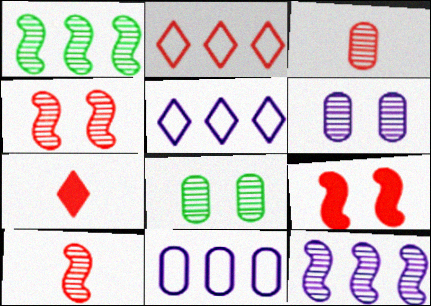[[2, 3, 9]]